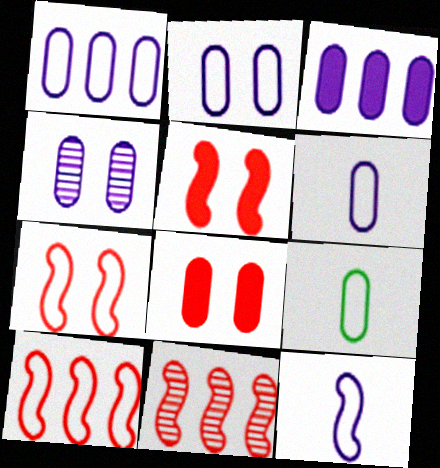[[1, 2, 6], 
[3, 4, 6]]